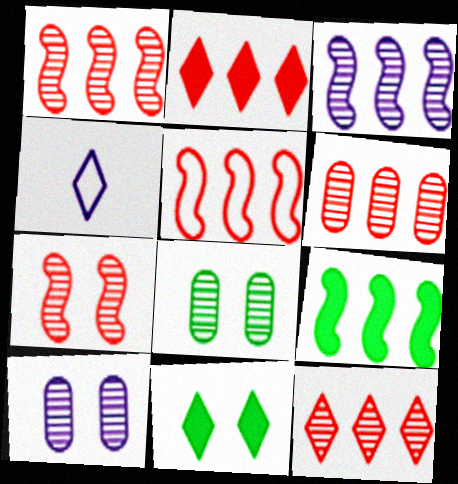[[1, 6, 12], 
[2, 5, 6], 
[3, 5, 9], 
[4, 11, 12]]